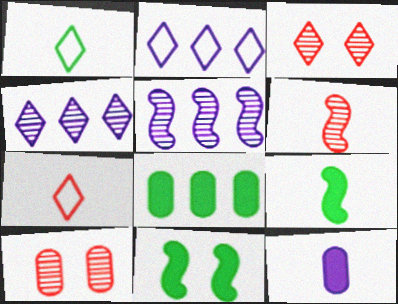[[1, 6, 12], 
[2, 9, 10]]